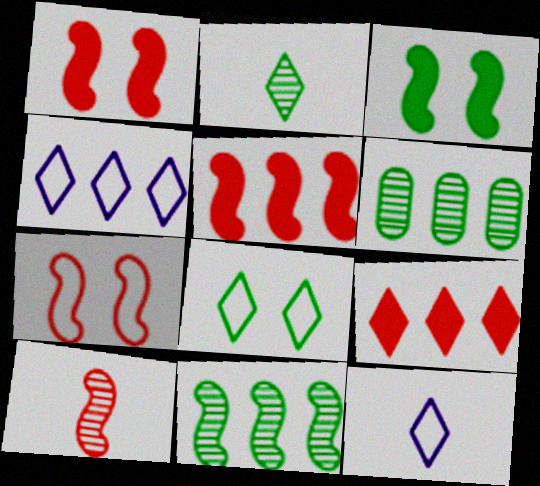[[1, 6, 12], 
[4, 5, 6], 
[5, 7, 10]]